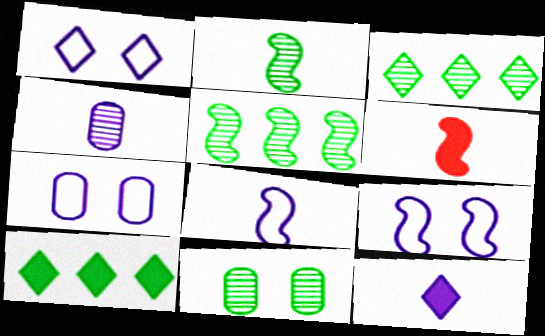[[1, 7, 9], 
[2, 3, 11], 
[2, 6, 8], 
[3, 6, 7], 
[4, 8, 12], 
[5, 6, 9]]